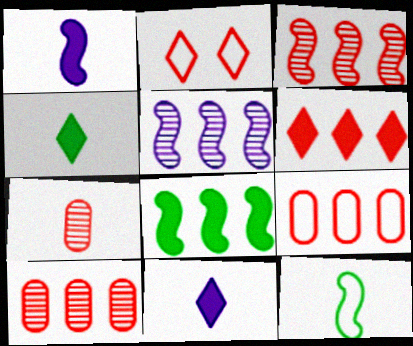[[3, 6, 9], 
[7, 11, 12]]